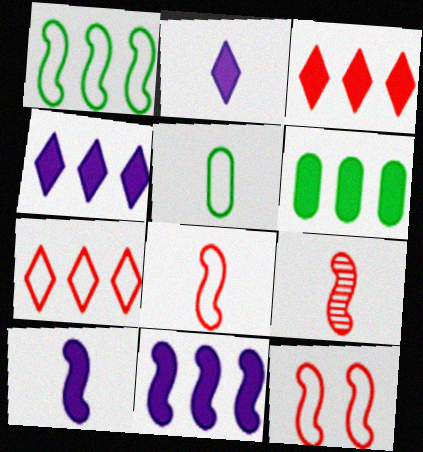[[2, 5, 9], 
[3, 6, 11]]